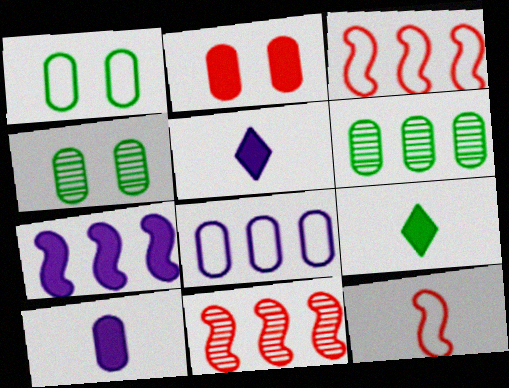[[1, 5, 11], 
[2, 7, 9], 
[3, 4, 5]]